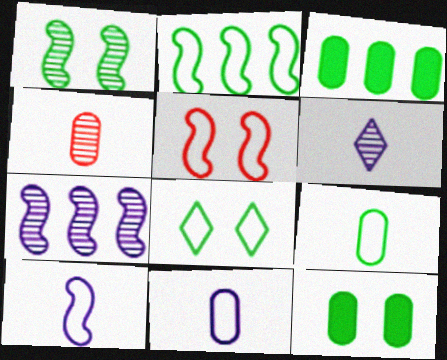[[1, 8, 12], 
[2, 5, 10], 
[2, 8, 9], 
[3, 5, 6]]